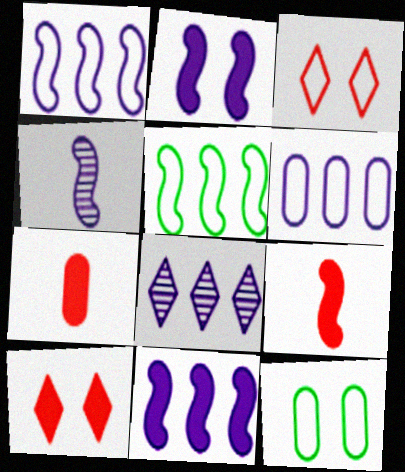[[1, 2, 4], 
[6, 8, 11], 
[8, 9, 12]]